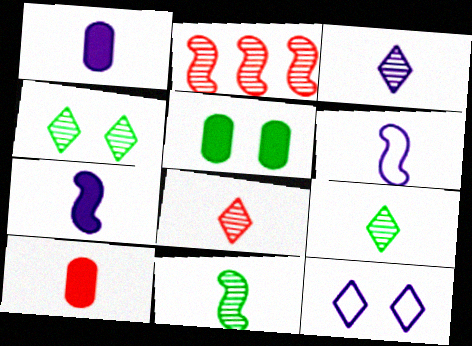[[1, 3, 6], 
[3, 8, 9], 
[6, 9, 10]]